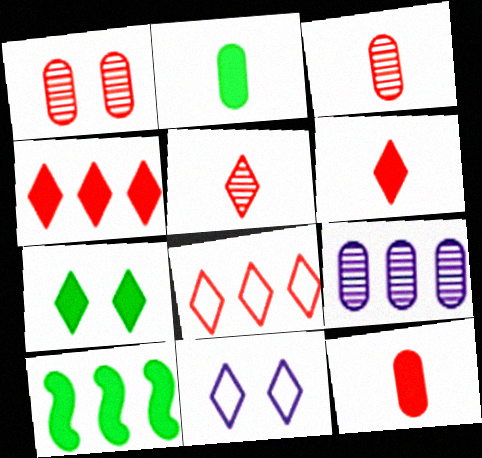[[2, 7, 10], 
[3, 10, 11], 
[8, 9, 10]]